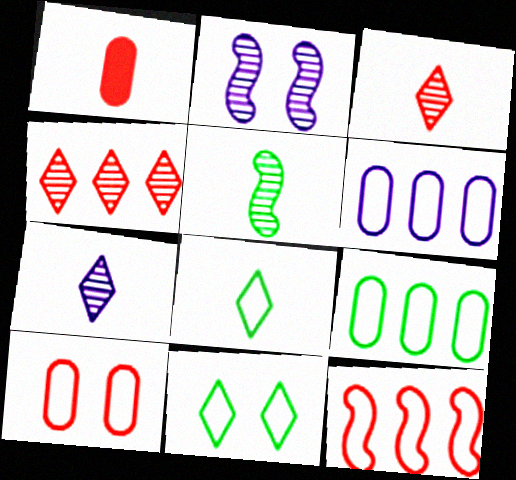[]